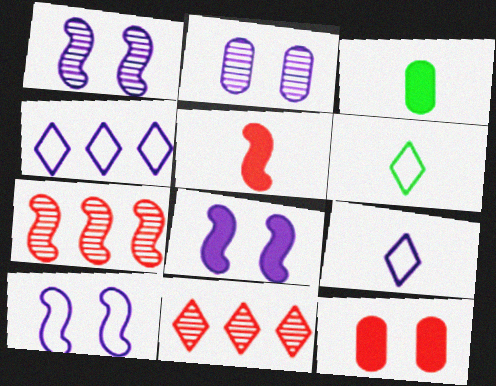[[1, 8, 10], 
[3, 10, 11]]